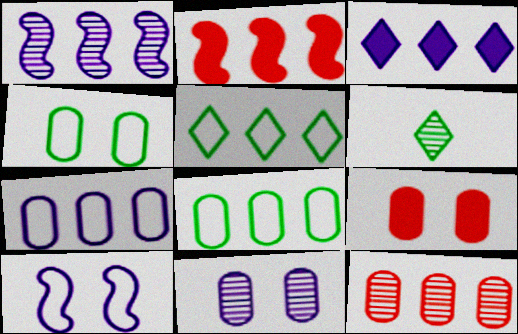[[1, 3, 7], 
[4, 9, 11]]